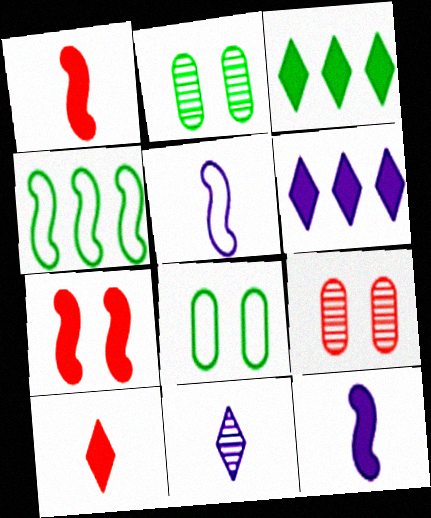[[3, 5, 9]]